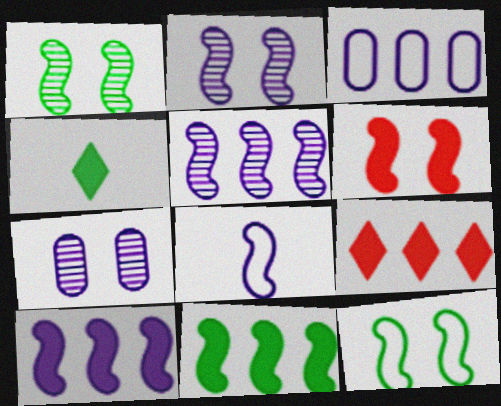[[2, 6, 12], 
[2, 8, 10]]